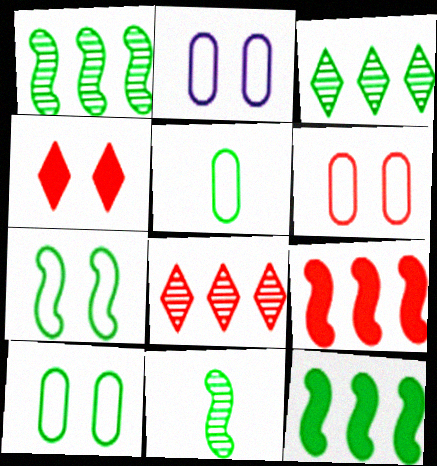[[2, 6, 10], 
[7, 11, 12]]